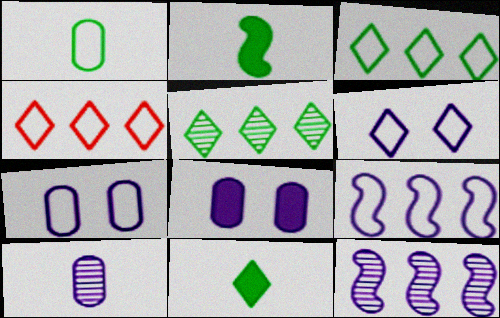[]